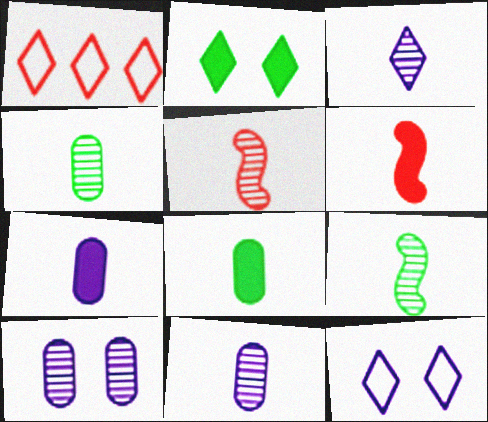[[1, 2, 3], 
[3, 4, 5]]